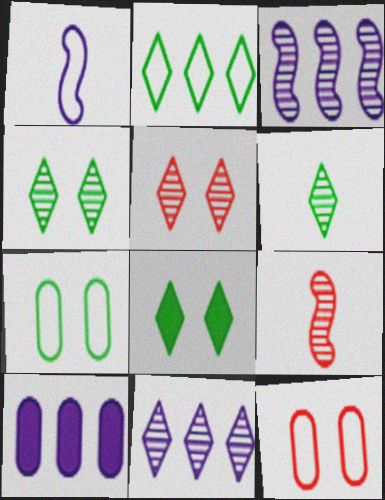[[1, 2, 12], 
[2, 6, 8], 
[5, 6, 11]]